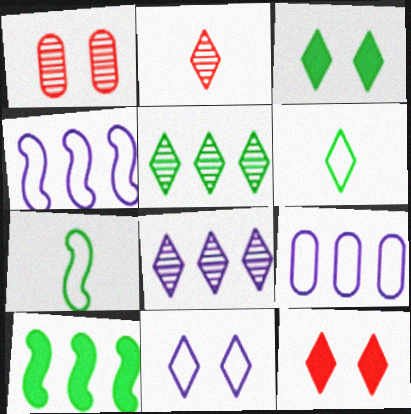[[3, 5, 6], 
[6, 8, 12]]